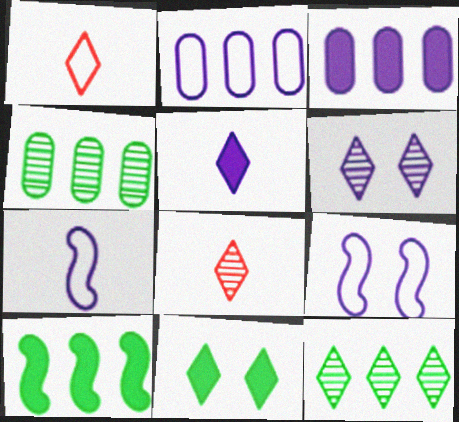[[3, 6, 7], 
[6, 8, 12]]